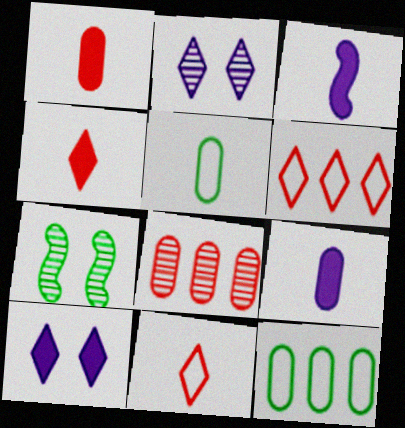[[6, 7, 9]]